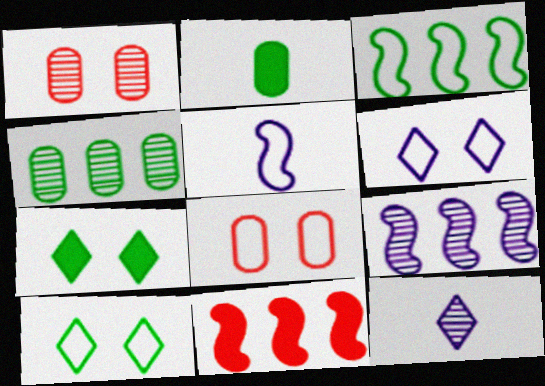[[3, 9, 11]]